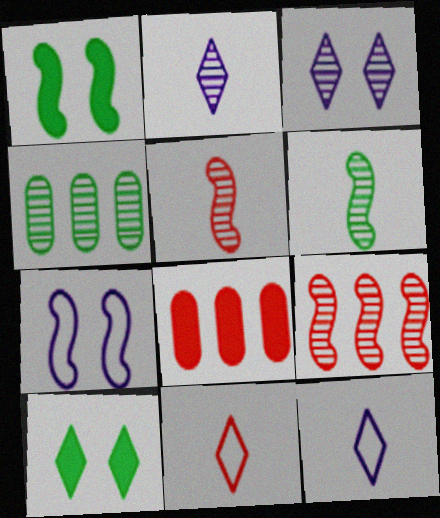[[3, 4, 5]]